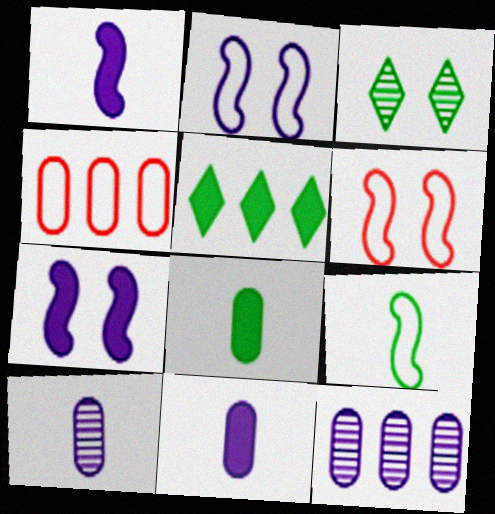[[1, 3, 4], 
[5, 6, 10]]